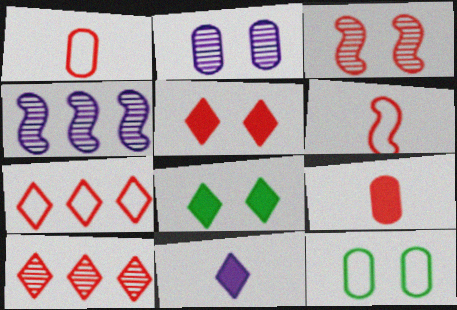[[1, 4, 8], 
[3, 7, 9]]